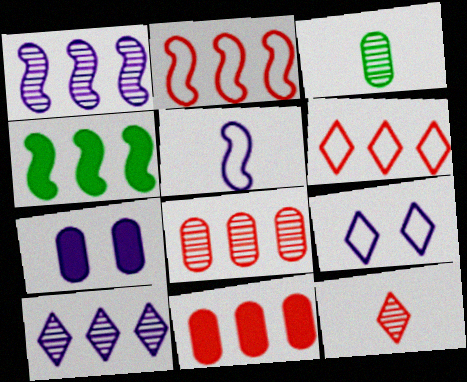[[1, 2, 4], 
[5, 7, 10]]